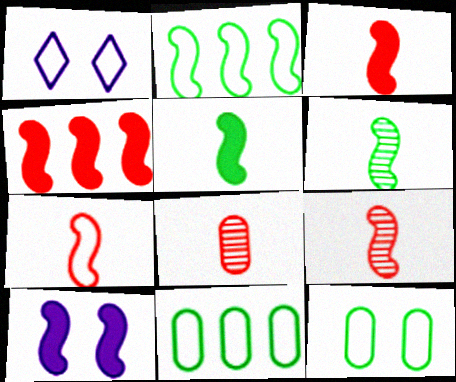[[1, 7, 11], 
[2, 9, 10], 
[3, 7, 9], 
[4, 5, 10]]